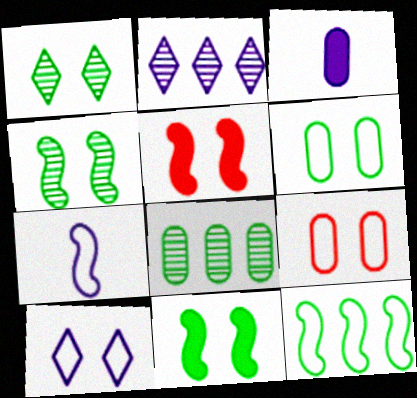[[1, 6, 11], 
[3, 8, 9]]